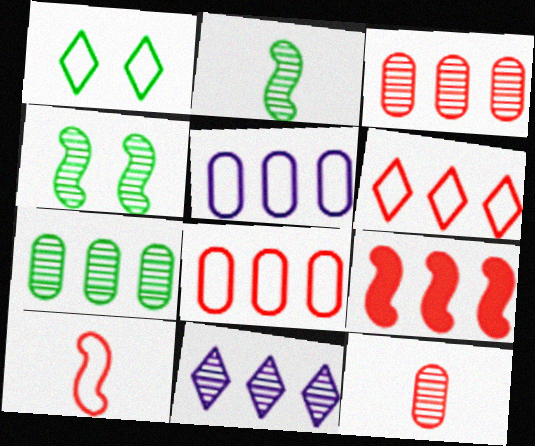[[1, 5, 10], 
[3, 6, 9], 
[4, 11, 12]]